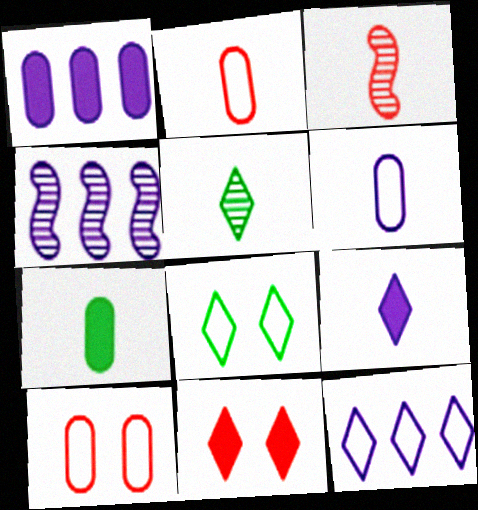[[1, 3, 8], 
[1, 4, 12], 
[5, 11, 12]]